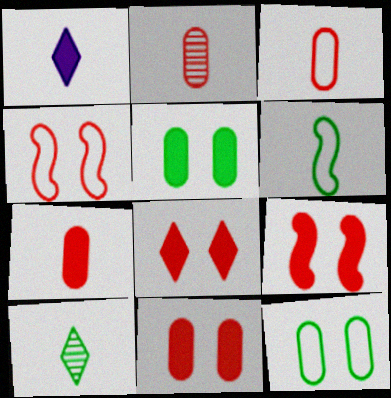[[1, 2, 6], 
[2, 3, 7], 
[8, 9, 11]]